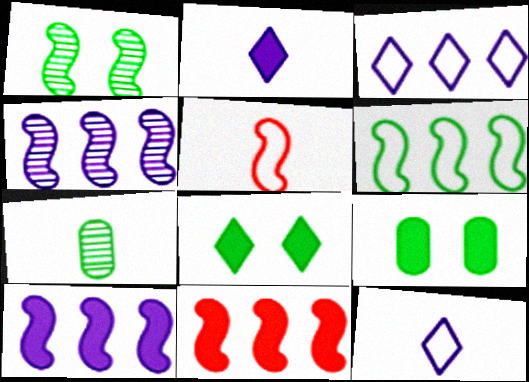[[1, 5, 10], 
[2, 5, 7], 
[2, 9, 11], 
[4, 6, 11], 
[6, 7, 8]]